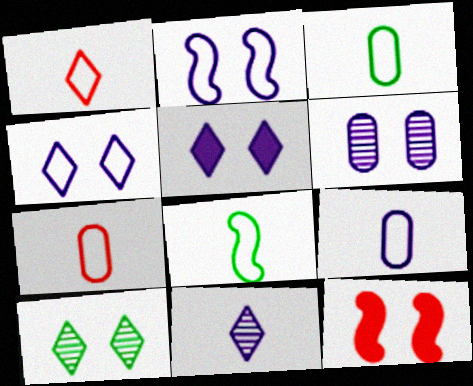[[1, 8, 9], 
[2, 5, 6], 
[3, 7, 9]]